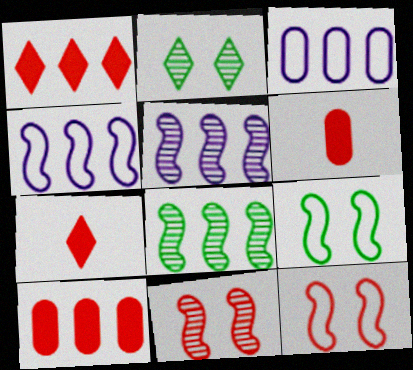[[1, 3, 8], 
[2, 4, 6]]